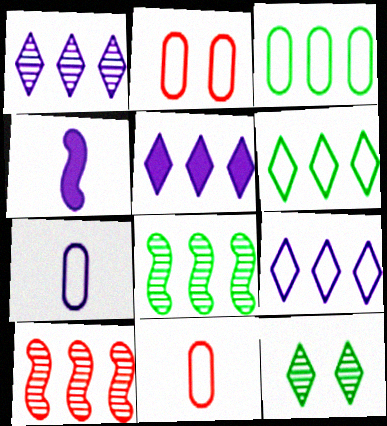[[1, 5, 9], 
[2, 3, 7], 
[3, 5, 10]]